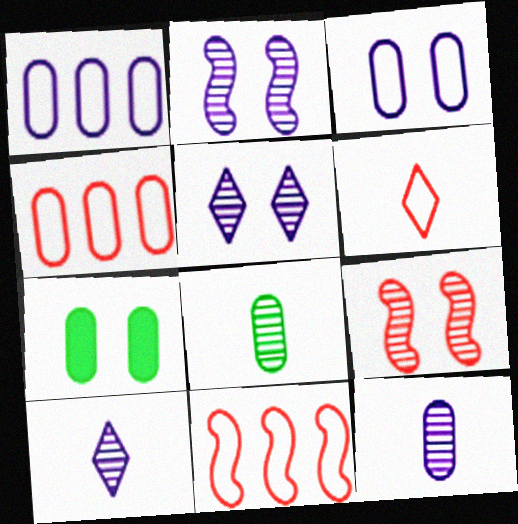[[4, 7, 12], 
[7, 10, 11]]